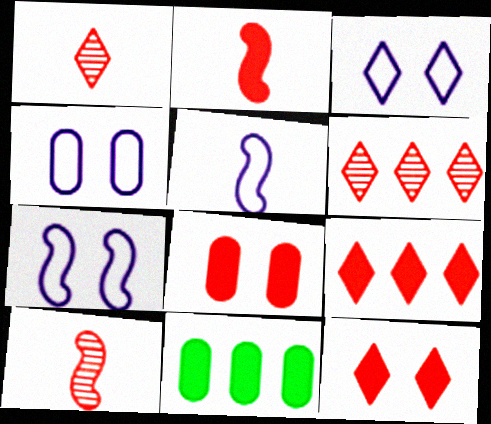[[1, 7, 11], 
[2, 8, 9], 
[3, 4, 7], 
[3, 10, 11]]